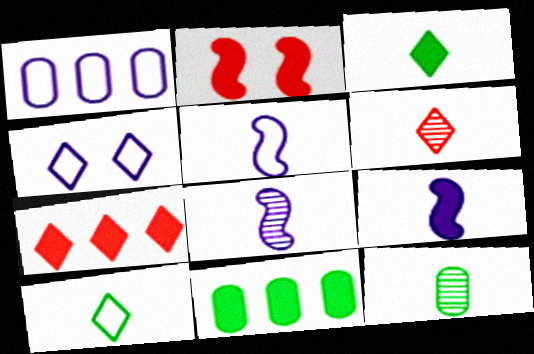[[1, 4, 5], 
[5, 8, 9], 
[6, 8, 12]]